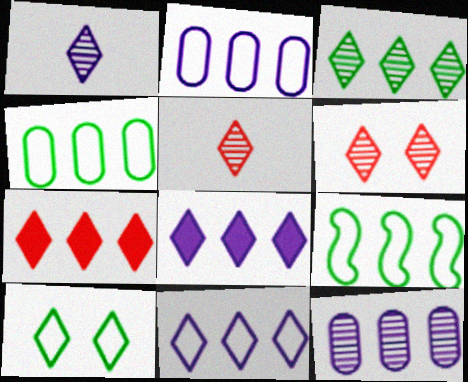[[1, 3, 6], 
[1, 7, 10], 
[3, 7, 11], 
[5, 8, 10], 
[7, 9, 12]]